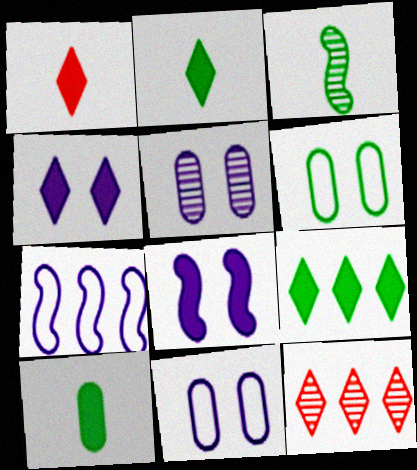[[1, 4, 9], 
[3, 5, 12], 
[3, 6, 9]]